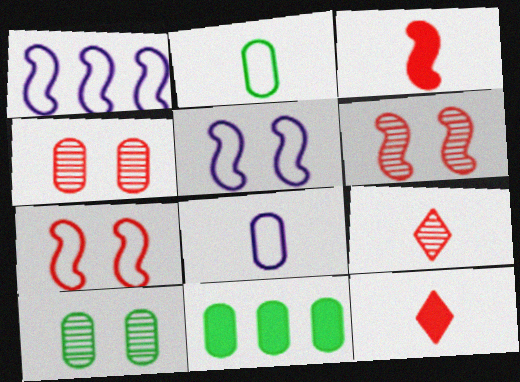[[1, 10, 12], 
[2, 10, 11], 
[4, 8, 11], 
[5, 9, 11]]